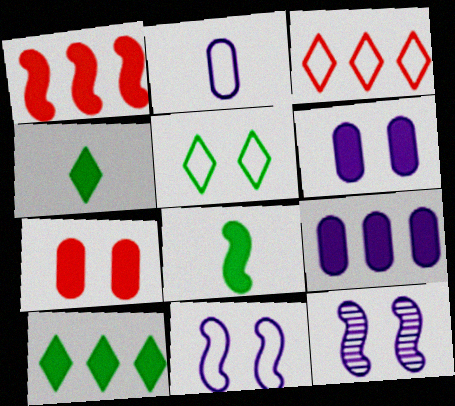[[1, 4, 6], 
[1, 9, 10], 
[5, 7, 12]]